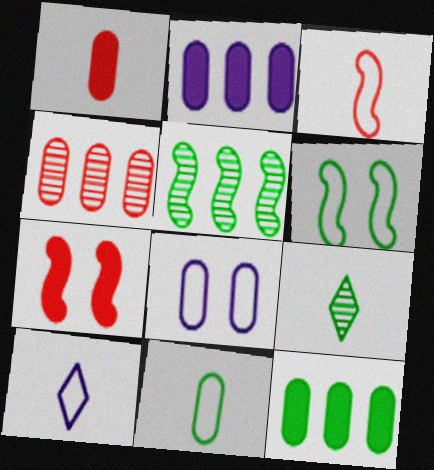[[3, 10, 11], 
[6, 9, 12]]